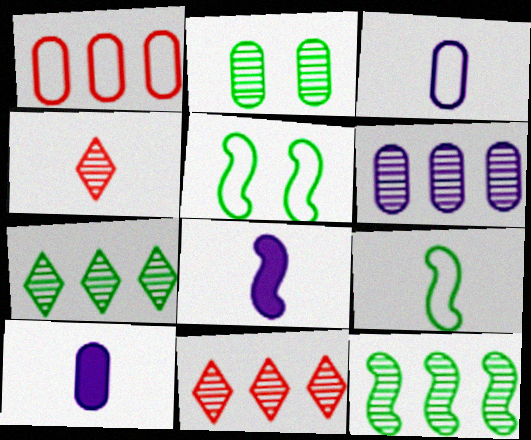[[1, 2, 10], 
[4, 9, 10], 
[5, 10, 11], 
[6, 11, 12]]